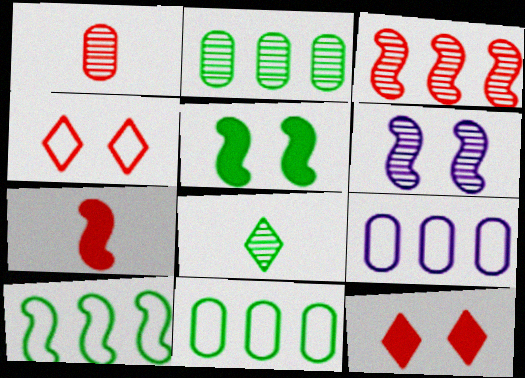[[5, 8, 11], 
[6, 7, 10]]